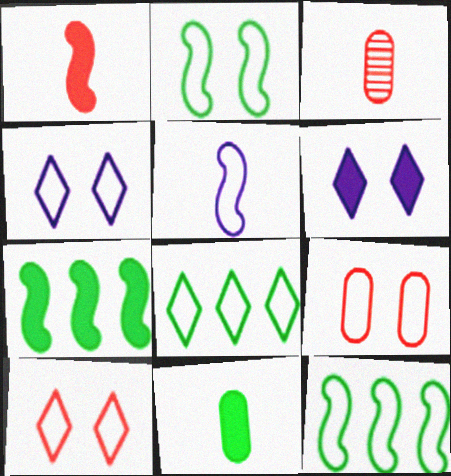[[2, 4, 9], 
[3, 4, 7], 
[3, 6, 12], 
[5, 8, 9]]